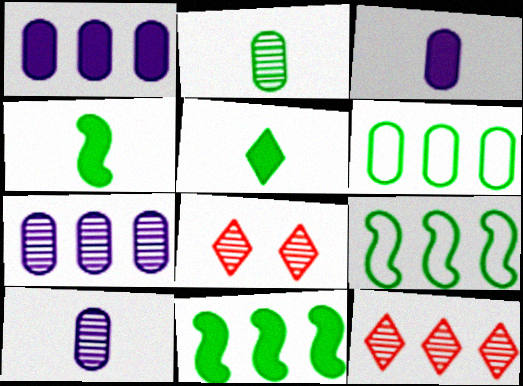[[1, 9, 12], 
[3, 8, 9]]